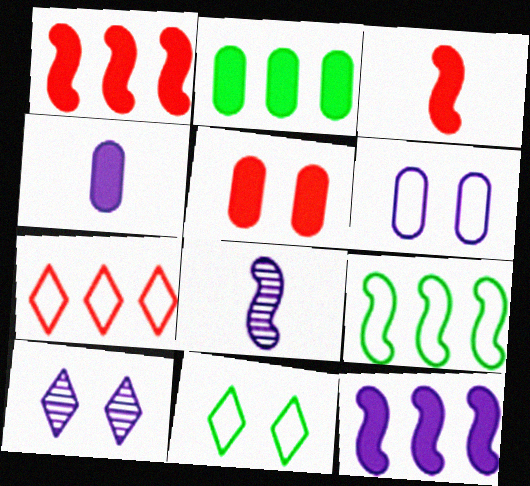[[2, 4, 5]]